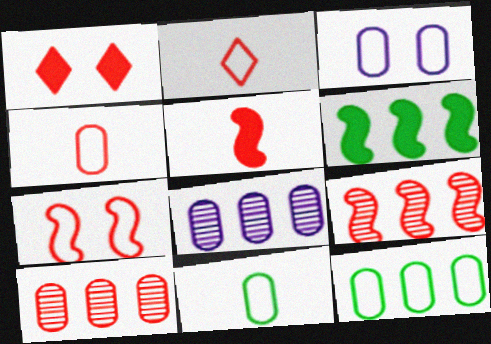[[1, 4, 9], 
[3, 4, 12], 
[5, 7, 9]]